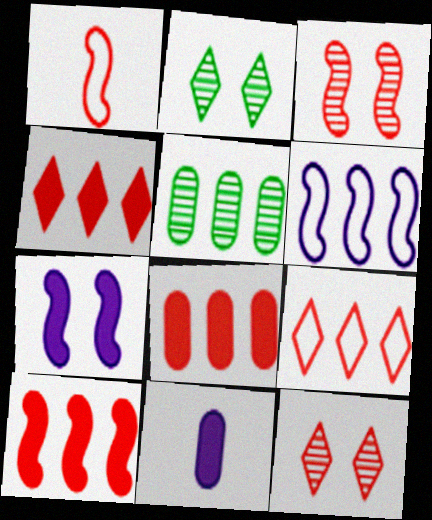[[1, 3, 10], 
[1, 8, 12], 
[4, 5, 6], 
[4, 8, 10]]